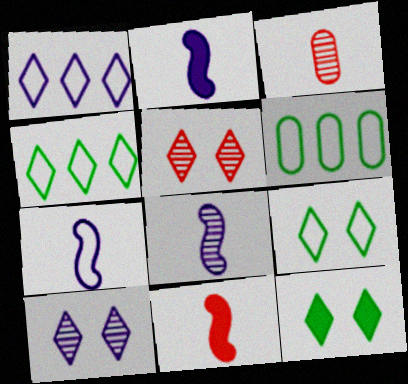[[2, 5, 6], 
[2, 7, 8], 
[6, 10, 11]]